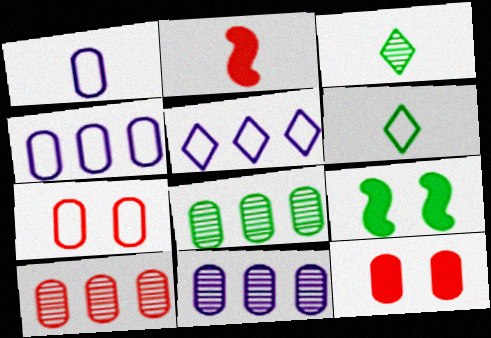[[1, 2, 3], 
[1, 8, 12], 
[6, 8, 9], 
[8, 10, 11]]